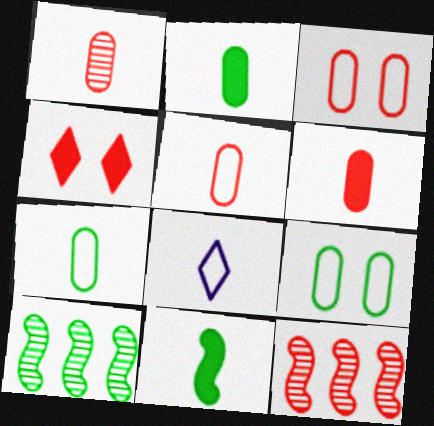[[1, 5, 6], 
[1, 8, 11], 
[4, 5, 12]]